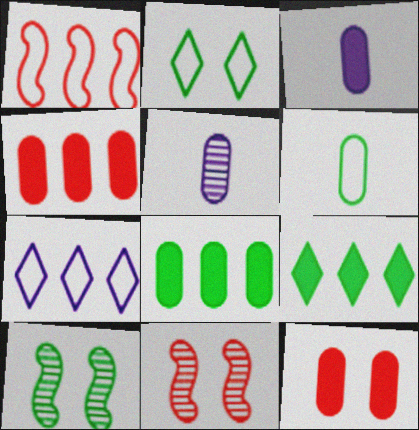[[3, 8, 12], 
[6, 9, 10]]